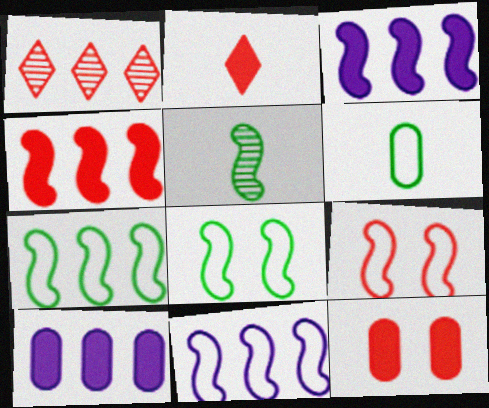[[1, 7, 10], 
[2, 4, 12], 
[3, 5, 9]]